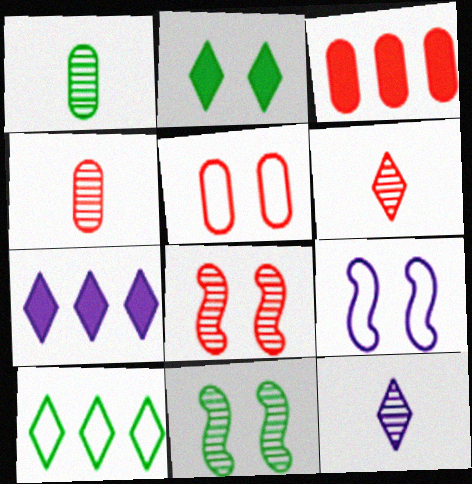[[3, 4, 5]]